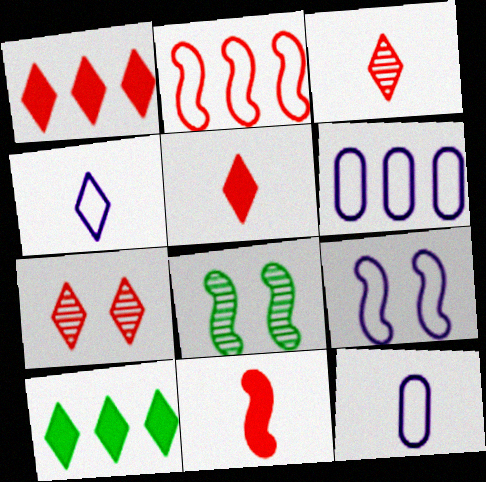[[1, 8, 12], 
[4, 6, 9], 
[4, 7, 10], 
[5, 6, 8]]